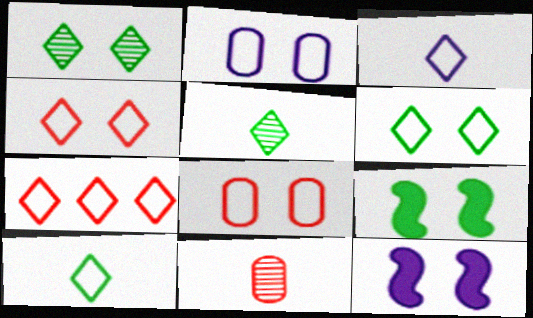[[1, 8, 12], 
[3, 6, 7]]